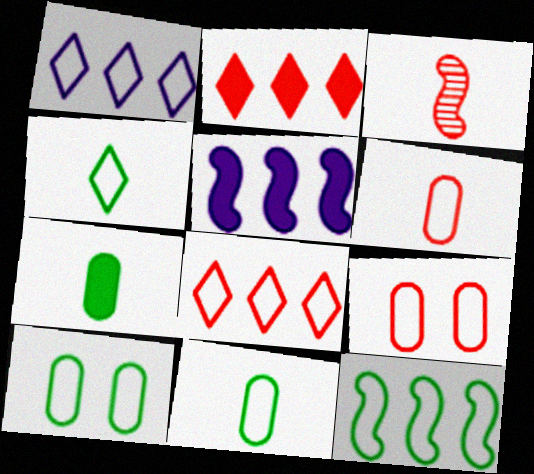[[2, 3, 9], 
[4, 10, 12]]